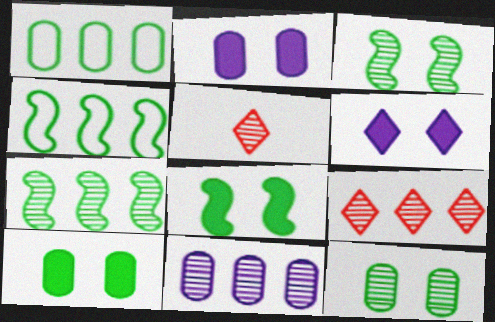[[2, 4, 5], 
[3, 5, 11], 
[7, 9, 11]]